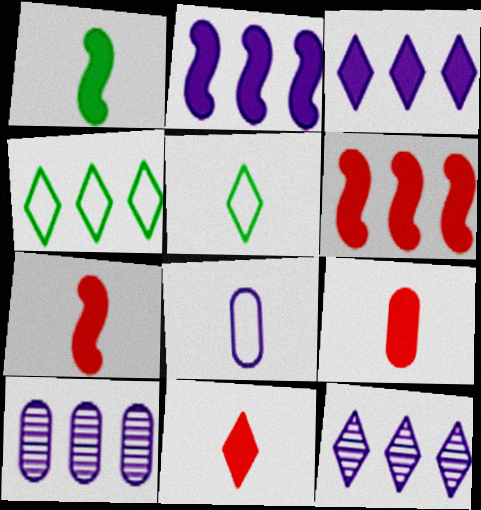[[4, 6, 10], 
[7, 9, 11]]